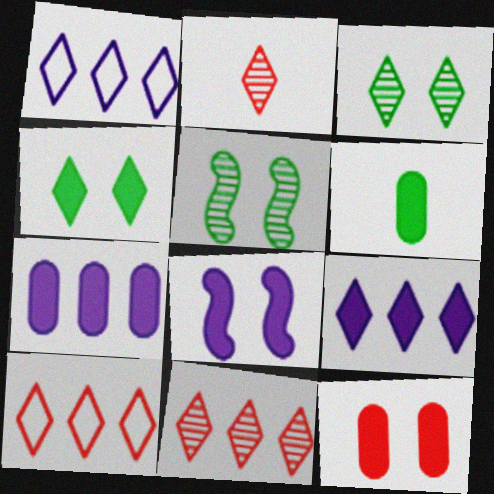[[1, 2, 4], 
[4, 8, 12], 
[6, 7, 12]]